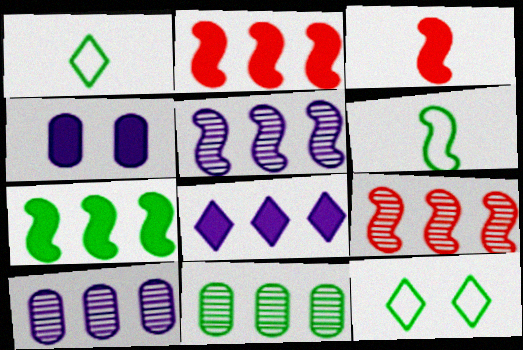[[1, 4, 9], 
[3, 10, 12]]